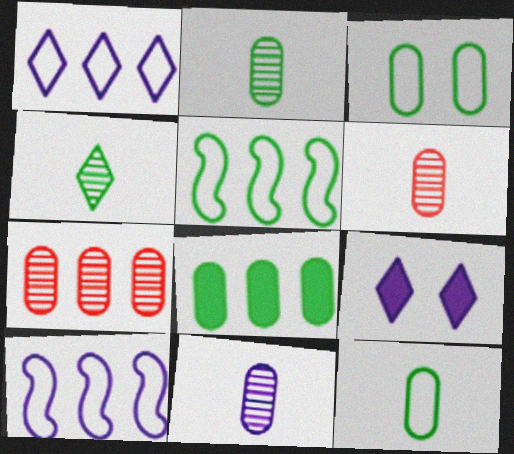[[2, 3, 8], 
[2, 6, 11], 
[5, 6, 9], 
[9, 10, 11]]